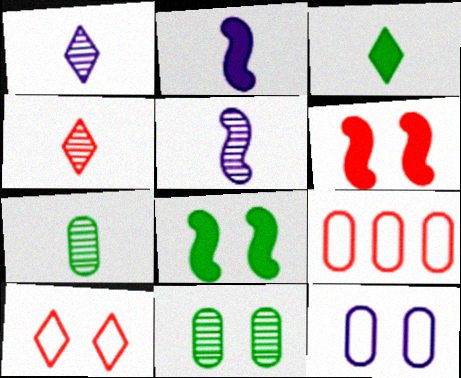[[1, 8, 9], 
[4, 5, 7], 
[4, 6, 9]]